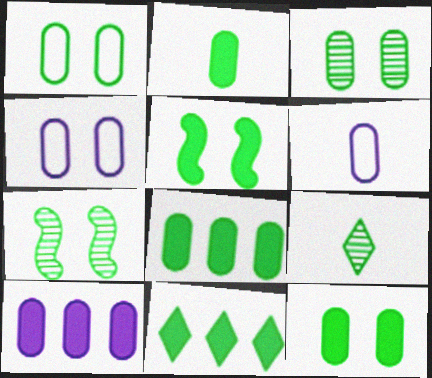[[1, 3, 12], 
[2, 5, 11], 
[2, 8, 12]]